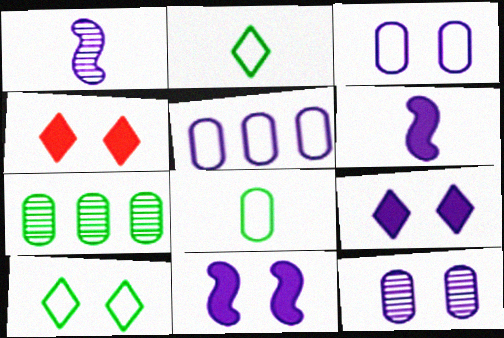[[1, 5, 9]]